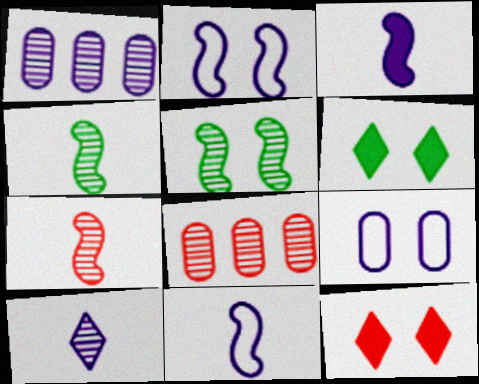[[5, 8, 10], 
[5, 9, 12], 
[6, 8, 11]]